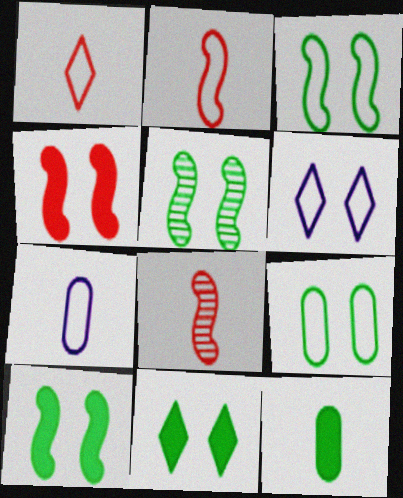[[3, 5, 10], 
[5, 9, 11]]